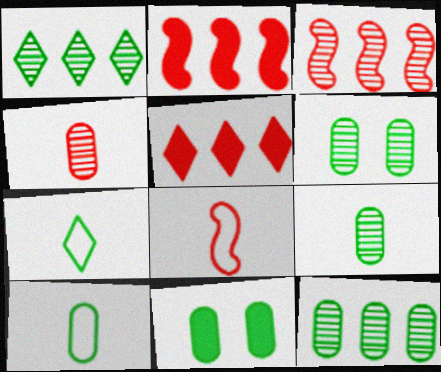[[6, 9, 12], 
[10, 11, 12]]